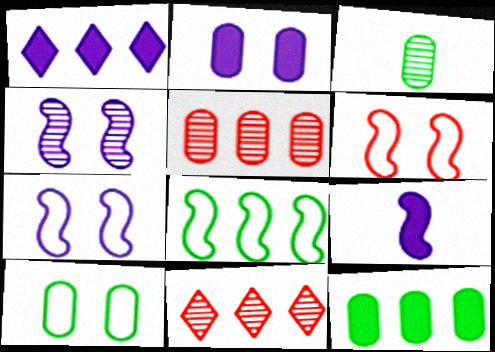[[1, 2, 9], 
[1, 3, 6], 
[1, 5, 8], 
[3, 4, 11], 
[3, 10, 12], 
[9, 10, 11]]